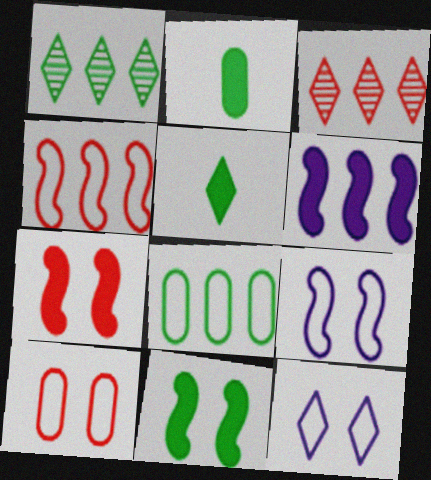[[2, 3, 9], 
[3, 5, 12], 
[3, 6, 8]]